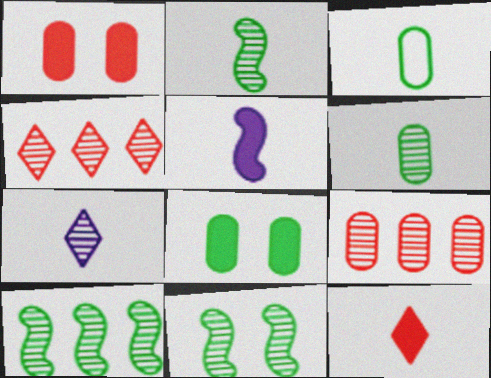[[2, 10, 11], 
[7, 9, 11]]